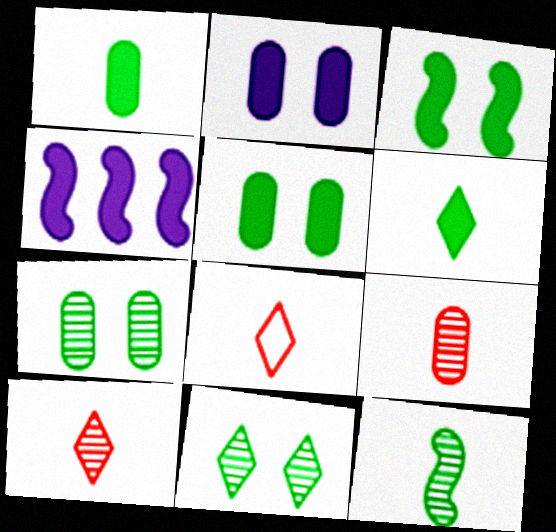[[4, 7, 8]]